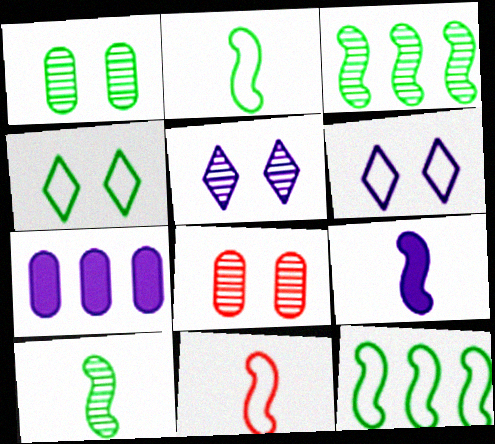[[9, 10, 11]]